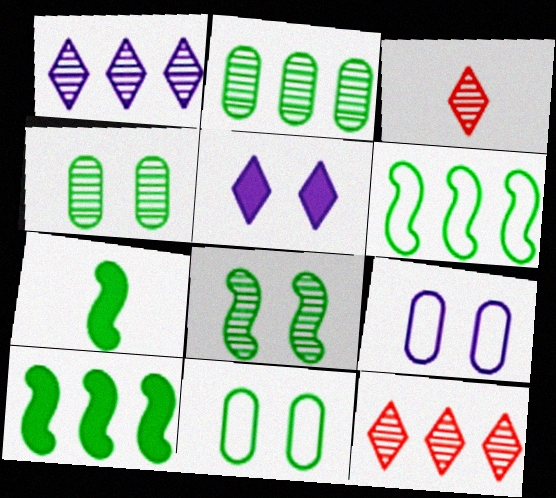[[3, 9, 10], 
[6, 7, 8], 
[7, 9, 12]]